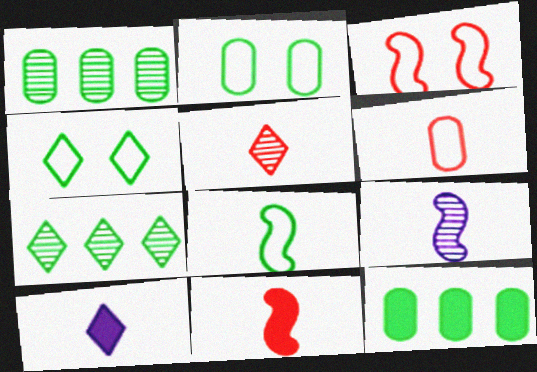[[1, 3, 10], 
[5, 6, 11], 
[8, 9, 11]]